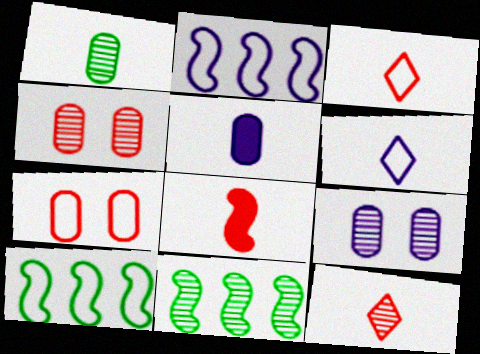[[1, 6, 8], 
[6, 7, 10], 
[9, 11, 12]]